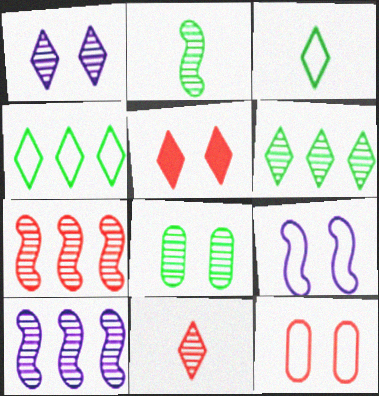[[1, 6, 11], 
[2, 6, 8], 
[5, 8, 9], 
[8, 10, 11]]